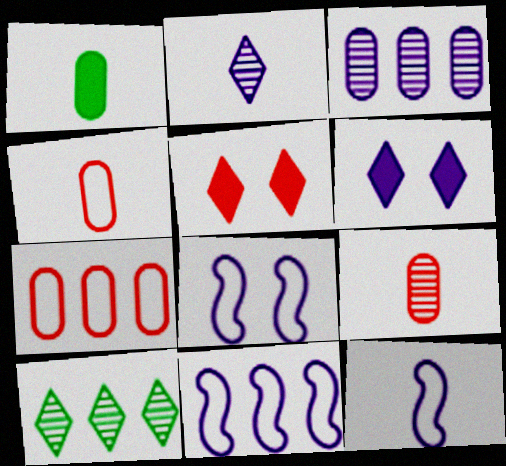[[3, 6, 12], 
[8, 11, 12]]